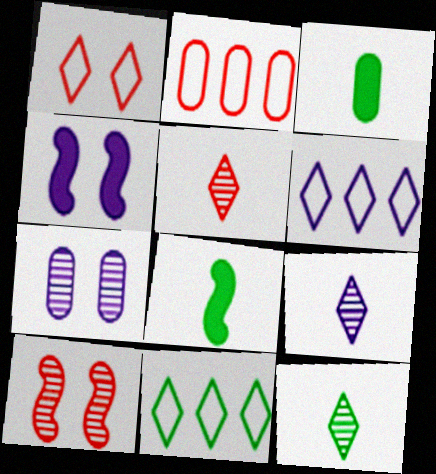[[2, 3, 7], 
[2, 4, 12], 
[3, 6, 10], 
[5, 9, 12]]